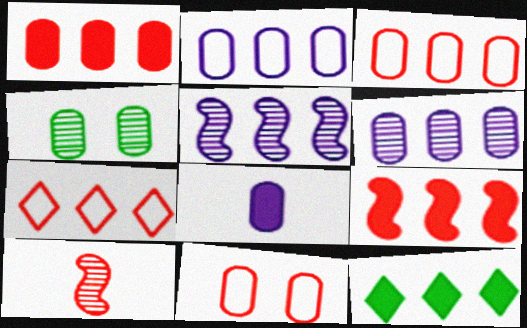[[3, 4, 8], 
[3, 5, 12]]